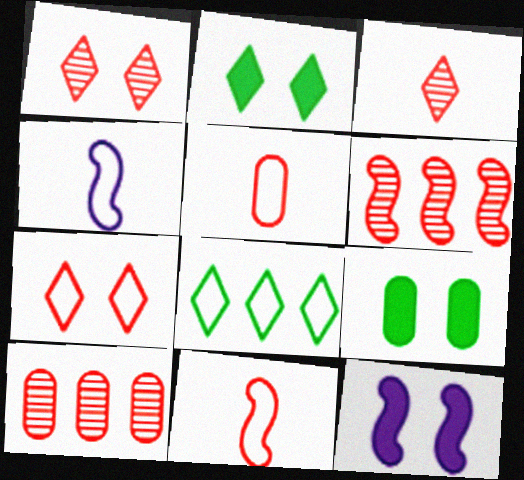[[2, 4, 10]]